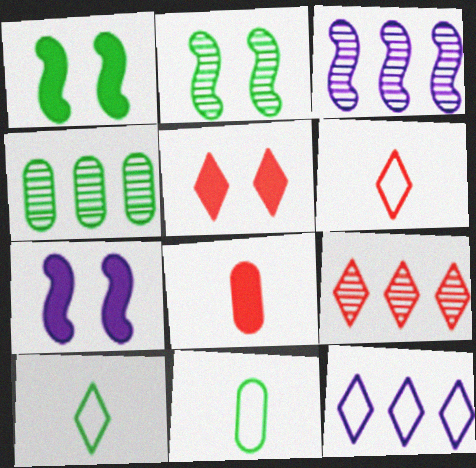[[1, 4, 10], 
[2, 8, 12], 
[3, 4, 9], 
[3, 5, 11], 
[4, 6, 7], 
[5, 6, 9], 
[7, 9, 11]]